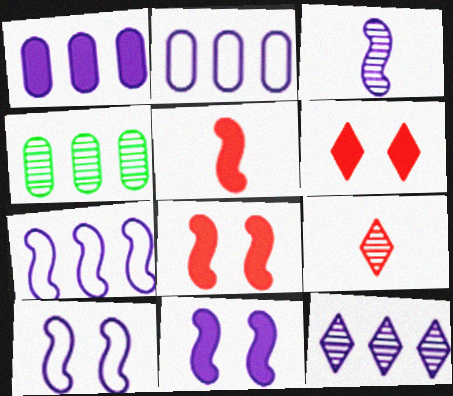[[1, 7, 12], 
[3, 7, 11]]